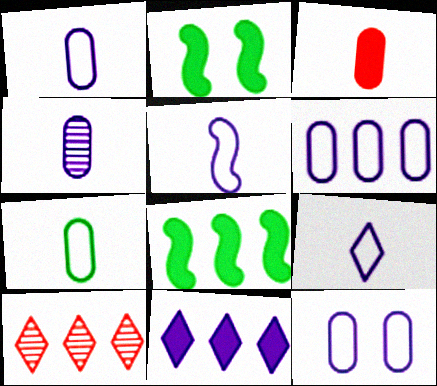[[1, 2, 10], 
[1, 5, 9], 
[1, 6, 12], 
[2, 3, 11], 
[3, 4, 7], 
[6, 8, 10]]